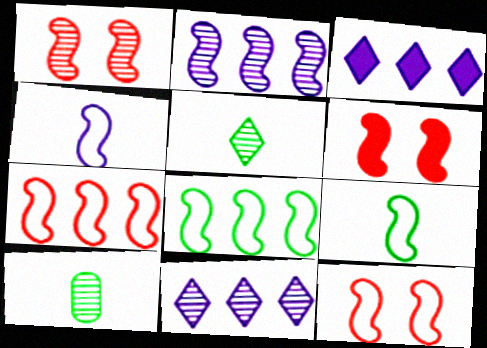[[1, 6, 12], 
[1, 10, 11], 
[2, 6, 9], 
[3, 10, 12], 
[4, 8, 12]]